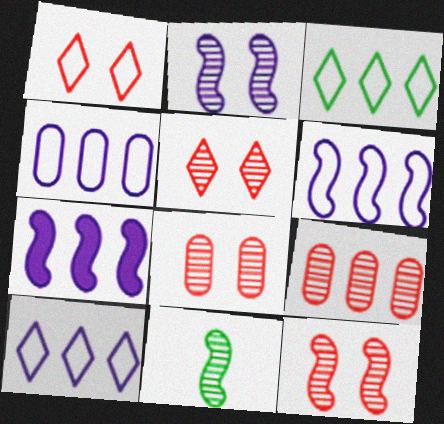[[3, 7, 9], 
[4, 6, 10], 
[5, 8, 12]]